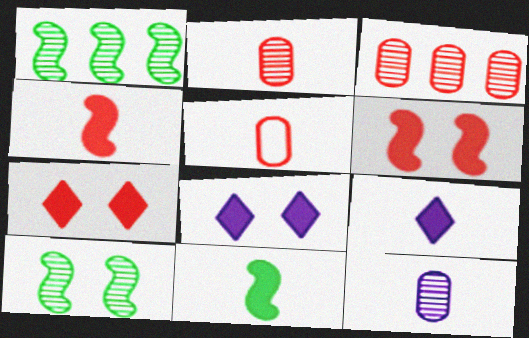[[1, 5, 8]]